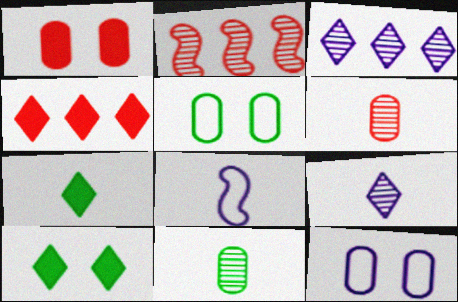[[2, 7, 12], 
[6, 7, 8]]